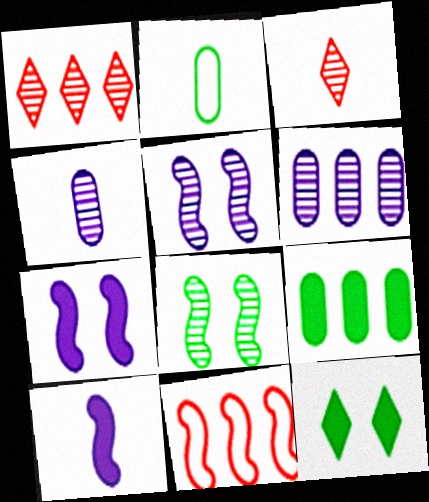[[1, 2, 7], 
[1, 4, 8], 
[2, 3, 10], 
[3, 6, 8], 
[4, 11, 12], 
[8, 10, 11]]